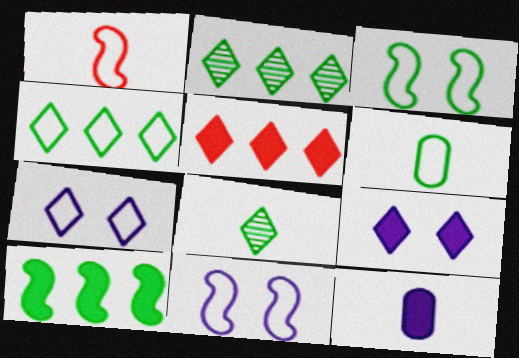[[1, 8, 12], 
[3, 4, 6], 
[5, 7, 8]]